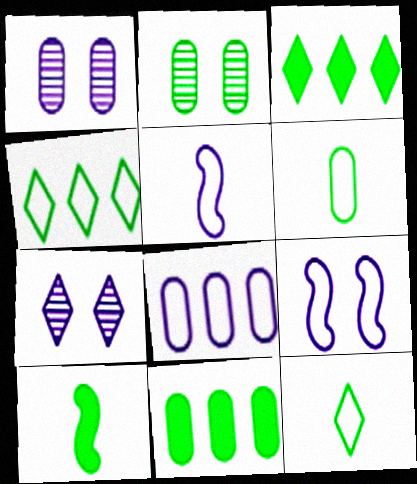[[2, 4, 10], 
[2, 6, 11]]